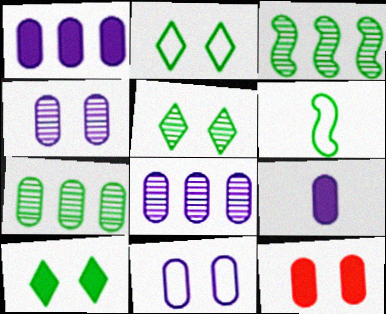[[2, 5, 10], 
[6, 7, 10], 
[8, 9, 11]]